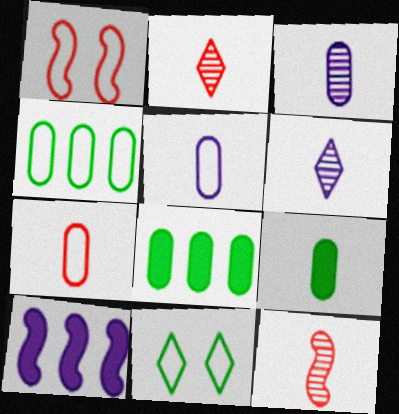[[1, 6, 8], 
[3, 7, 9]]